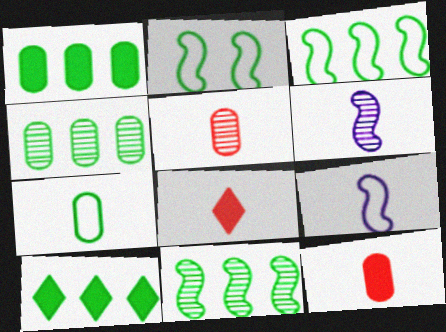[[3, 4, 10], 
[6, 7, 8]]